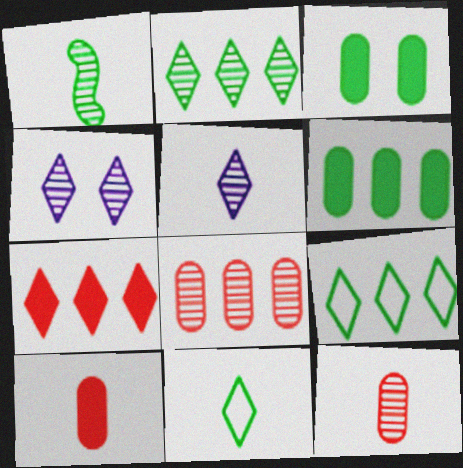[[1, 3, 9], 
[1, 4, 8], 
[1, 5, 12], 
[4, 7, 11]]